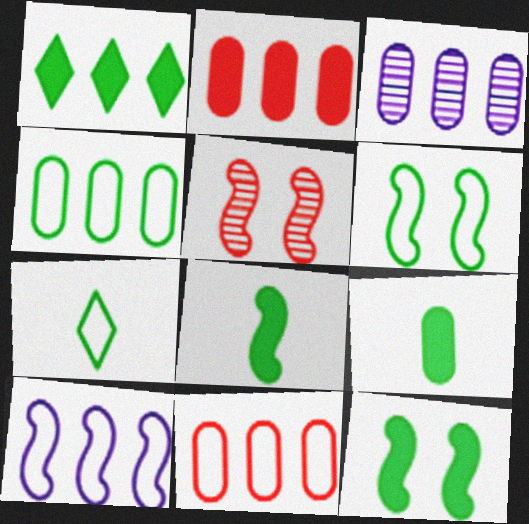[[1, 9, 12], 
[2, 3, 4], 
[4, 6, 7], 
[5, 8, 10]]